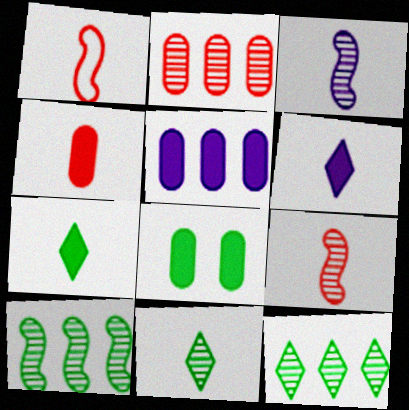[[4, 5, 8]]